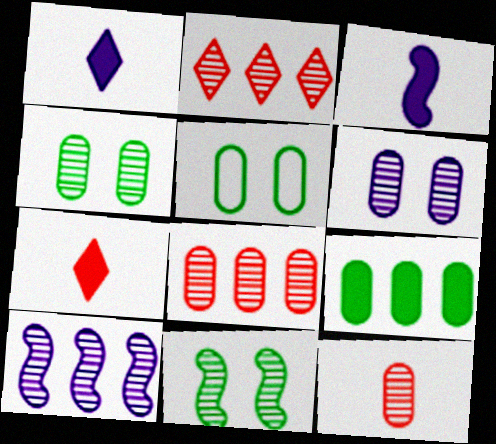[[2, 3, 5], 
[5, 7, 10]]